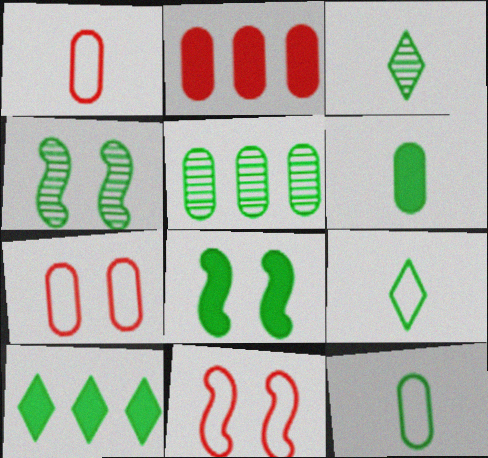[[3, 4, 5], 
[4, 10, 12], 
[5, 8, 9], 
[6, 8, 10]]